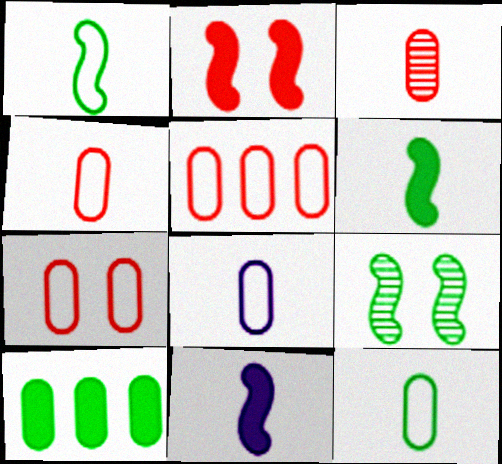[[4, 5, 7], 
[4, 8, 12]]